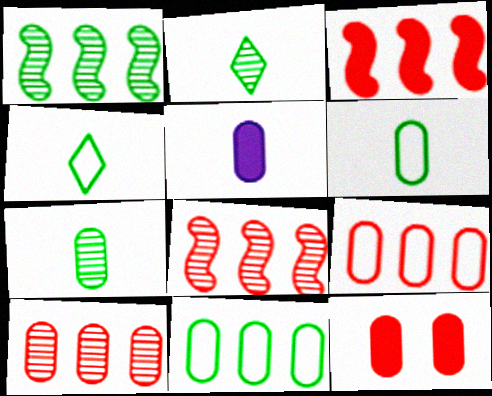[]